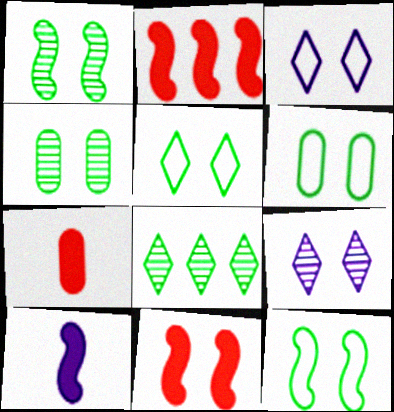[[3, 4, 11], 
[5, 6, 12], 
[6, 9, 11]]